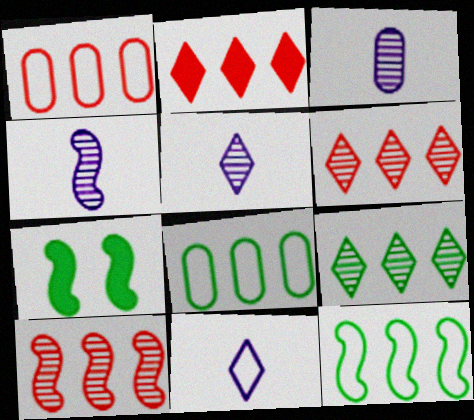[[1, 2, 10], 
[1, 5, 7], 
[3, 4, 5]]